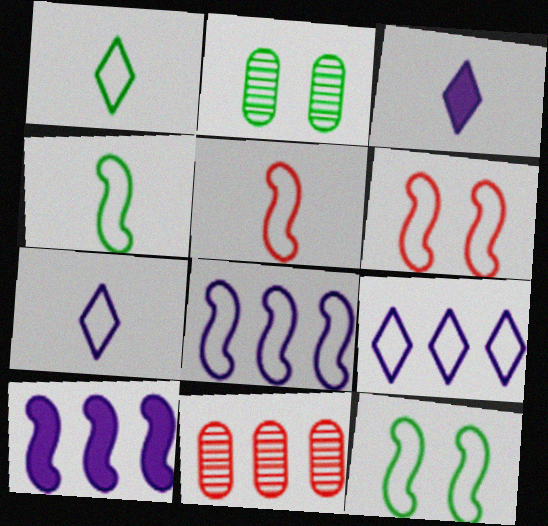[[3, 11, 12], 
[4, 6, 8], 
[5, 8, 12]]